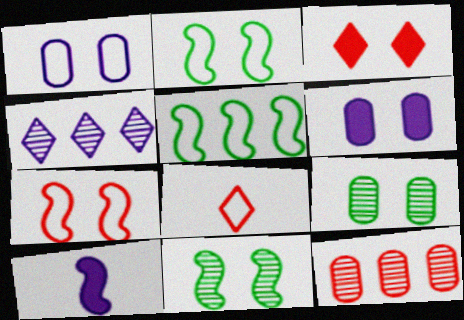[[1, 3, 11], 
[1, 4, 10], 
[1, 5, 8]]